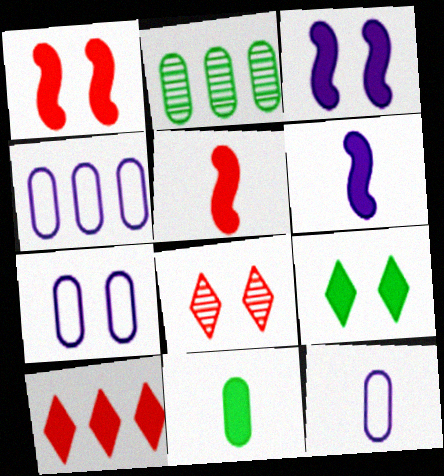[[3, 10, 11], 
[4, 7, 12]]